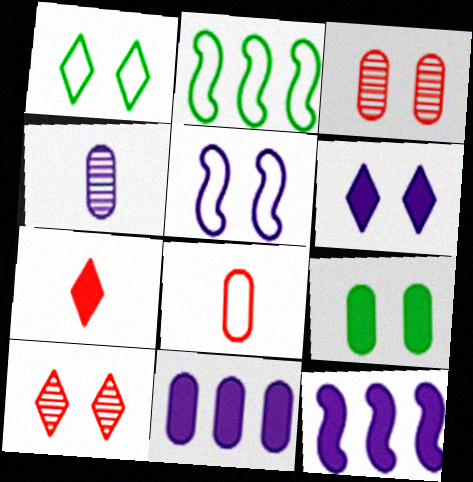[[1, 6, 10], 
[5, 9, 10], 
[7, 9, 12]]